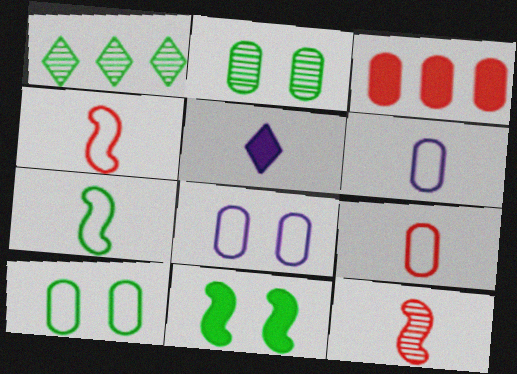[[2, 3, 6], 
[3, 5, 11]]